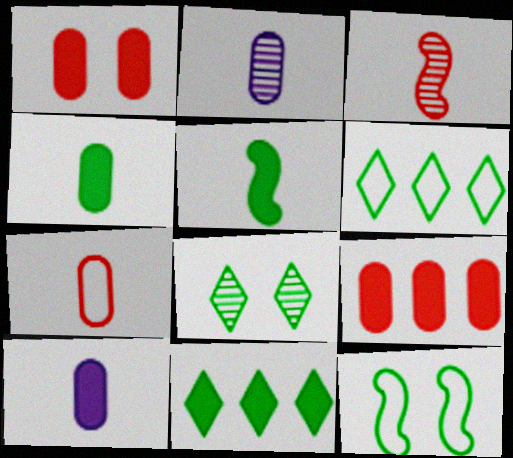[[2, 4, 7]]